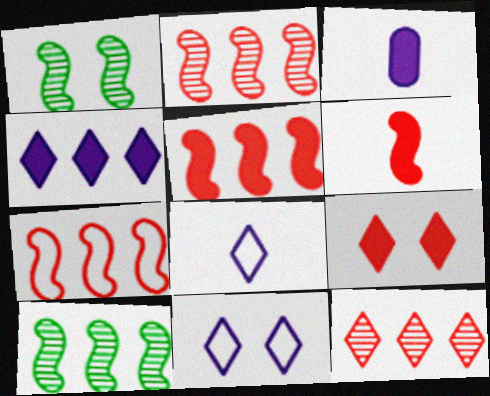[[2, 5, 7]]